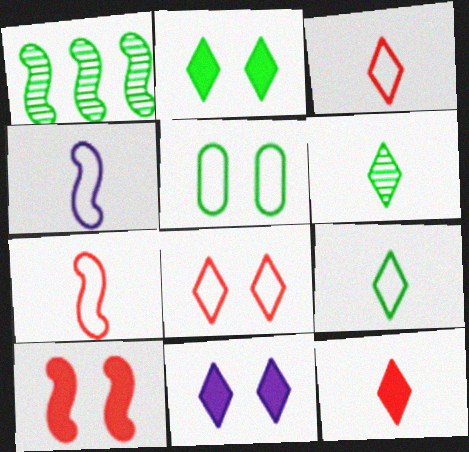[[1, 4, 10]]